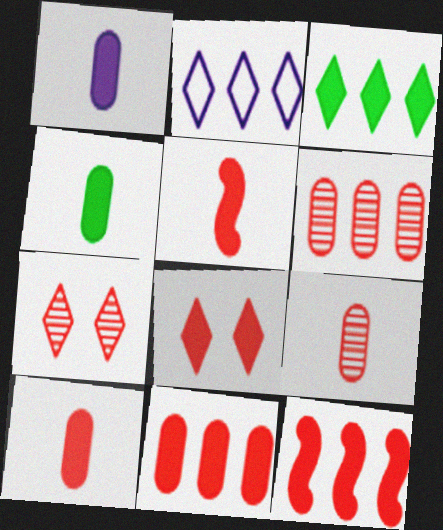[[1, 4, 10], 
[5, 8, 11], 
[8, 10, 12]]